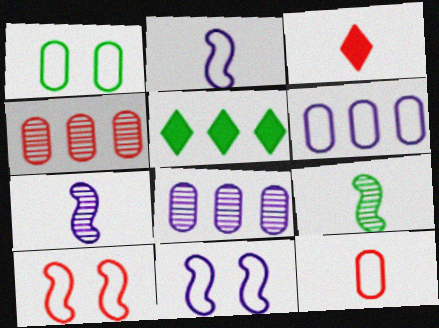[[1, 5, 9], 
[1, 6, 12], 
[3, 4, 10]]